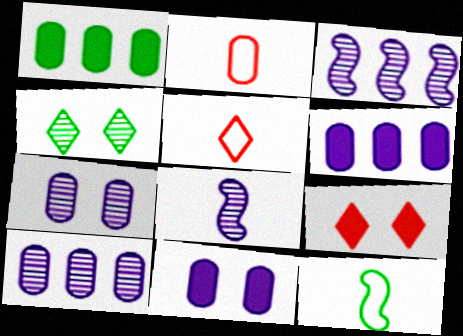[[1, 2, 7], 
[1, 4, 12], 
[9, 10, 12]]